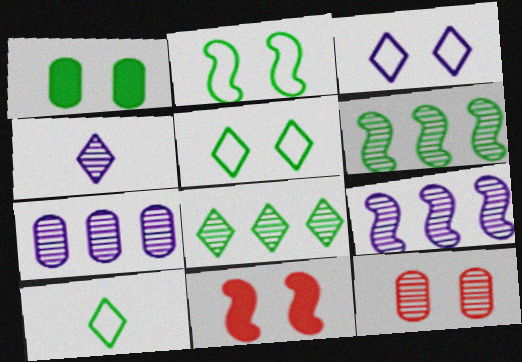[[1, 6, 10], 
[4, 6, 12], 
[7, 10, 11]]